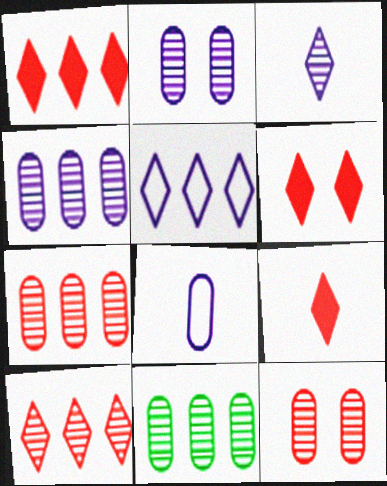[[1, 6, 9], 
[4, 7, 11]]